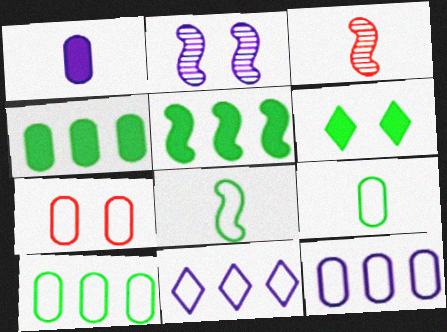[[1, 2, 11], 
[2, 6, 7], 
[3, 6, 12], 
[7, 8, 11], 
[7, 9, 12]]